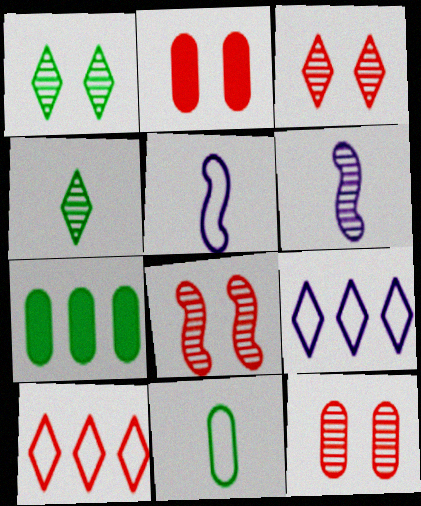[[3, 5, 7], 
[3, 8, 12]]